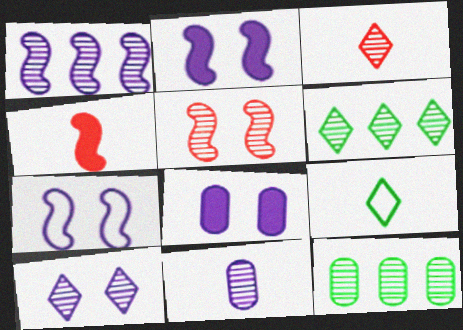[[1, 10, 11], 
[3, 6, 10], 
[4, 9, 11], 
[5, 6, 11], 
[7, 8, 10]]